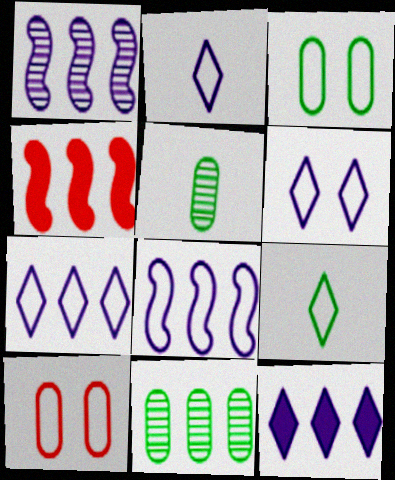[[2, 6, 7], 
[4, 5, 6], 
[4, 7, 11], 
[8, 9, 10]]